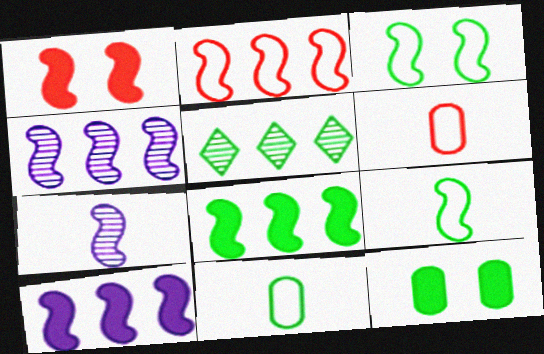[[1, 4, 9], 
[2, 4, 8], 
[5, 9, 12]]